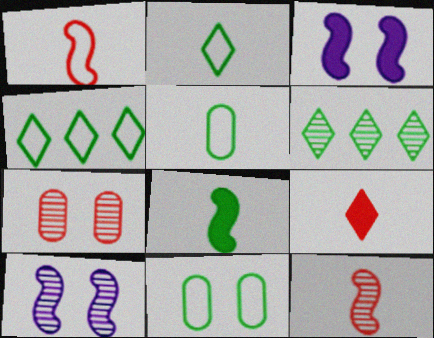[[6, 8, 11]]